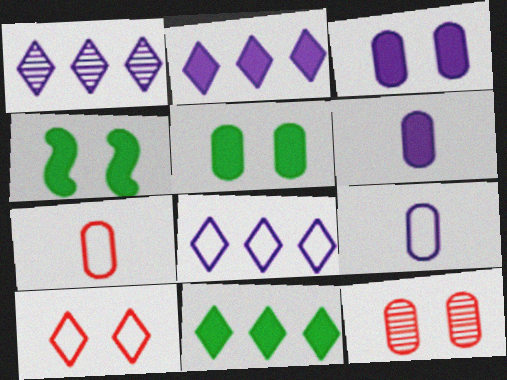[[1, 2, 8], 
[1, 4, 7]]